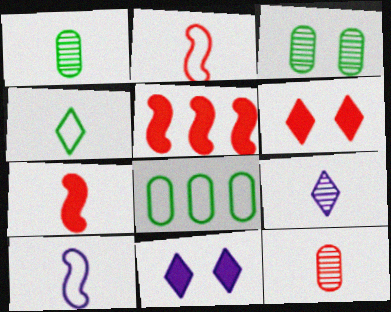[]